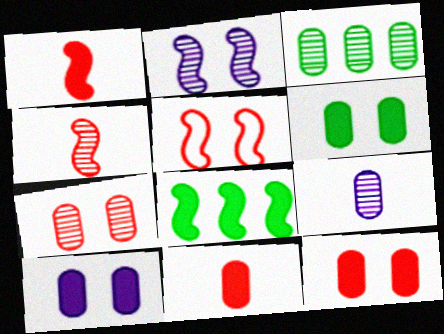[[3, 7, 9], 
[6, 10, 12]]